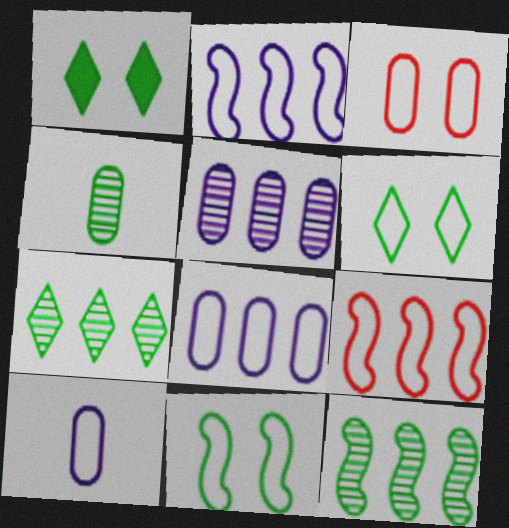[[6, 9, 10]]